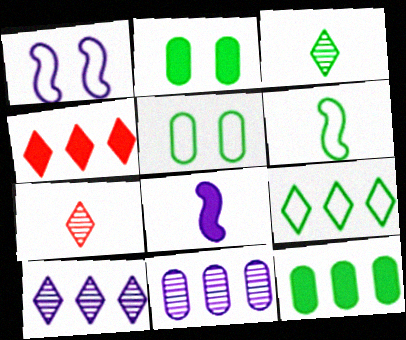[[1, 7, 12], 
[2, 4, 8], 
[4, 9, 10], 
[5, 6, 9]]